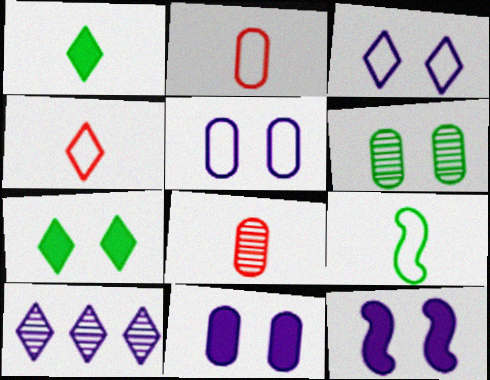[[4, 7, 10]]